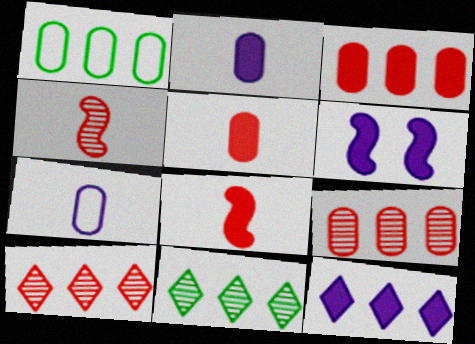[[2, 6, 12]]